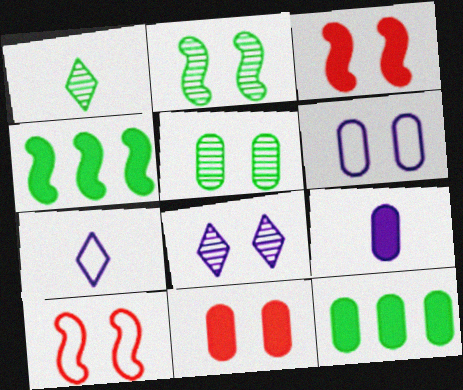[[5, 6, 11], 
[9, 11, 12]]